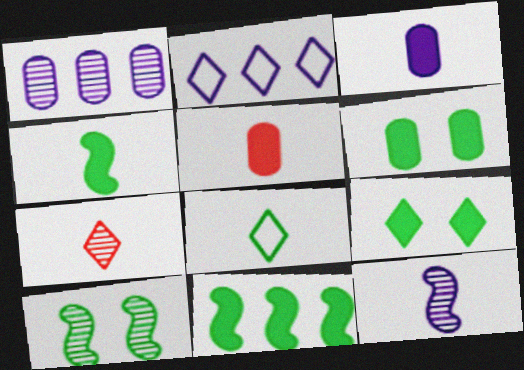[[1, 7, 10], 
[2, 5, 10], 
[2, 7, 9], 
[5, 8, 12]]